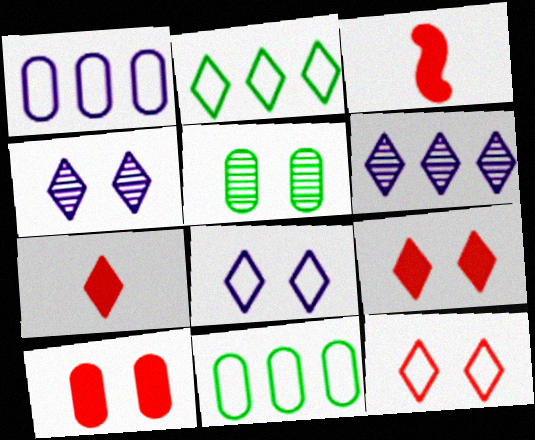[[2, 4, 7], 
[3, 4, 11]]